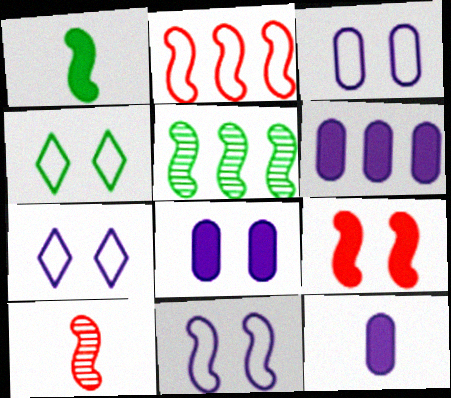[[2, 9, 10], 
[3, 7, 11], 
[4, 6, 10], 
[6, 8, 12]]